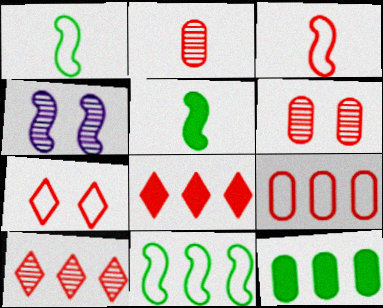[[3, 6, 8], 
[3, 7, 9]]